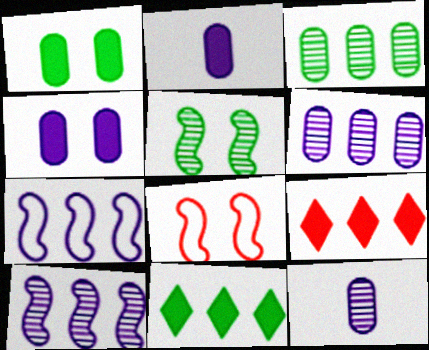[[3, 7, 9], 
[8, 11, 12]]